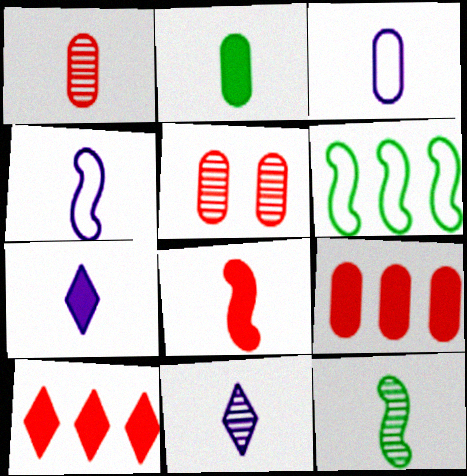[[1, 2, 3], 
[1, 11, 12], 
[2, 7, 8], 
[4, 8, 12], 
[5, 6, 7]]